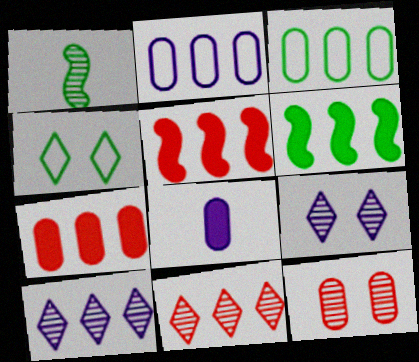[[1, 10, 12], 
[2, 6, 11], 
[3, 5, 10], 
[3, 8, 12]]